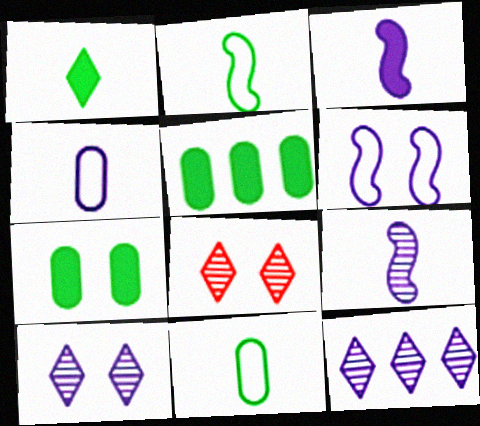[[6, 7, 8]]